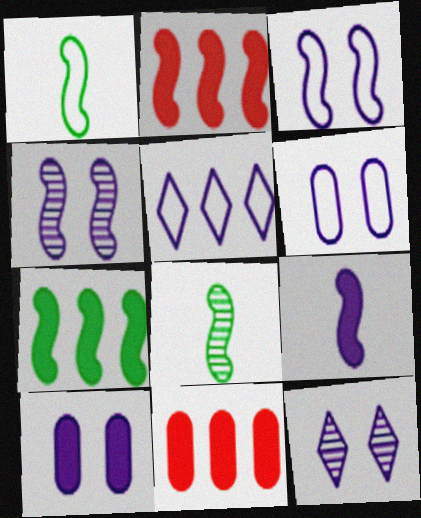[[1, 2, 4], 
[1, 11, 12], 
[2, 3, 8], 
[3, 10, 12]]